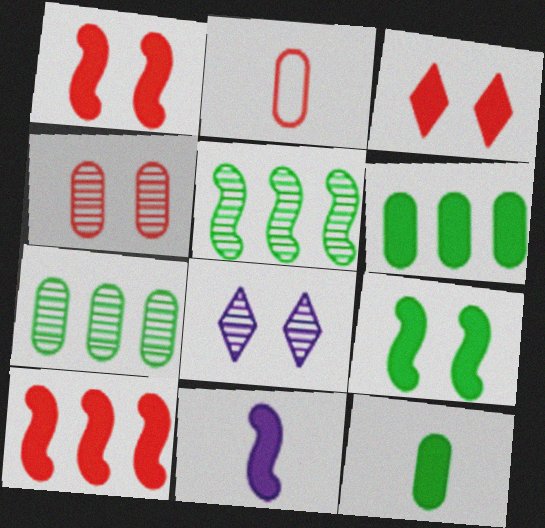[[3, 6, 11], 
[9, 10, 11]]